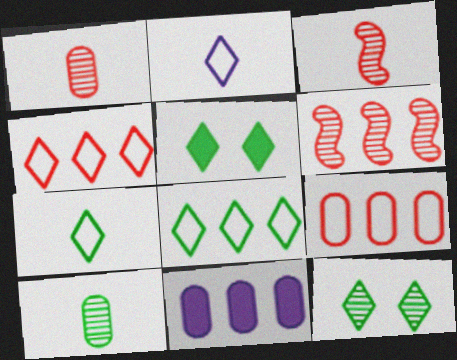[[6, 8, 11]]